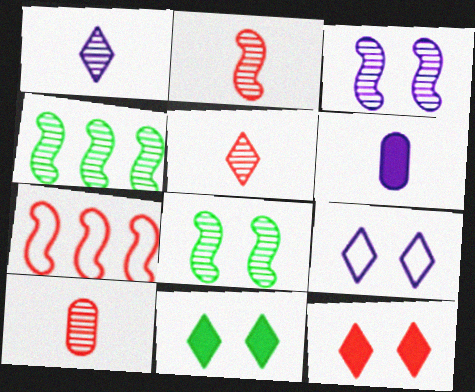[[2, 3, 4], 
[2, 5, 10], 
[7, 10, 12]]